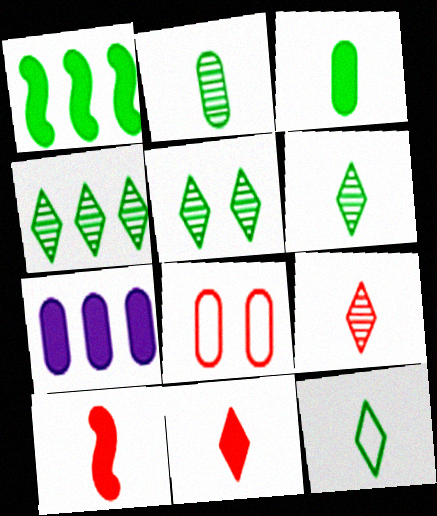[[2, 7, 8], 
[4, 5, 6]]